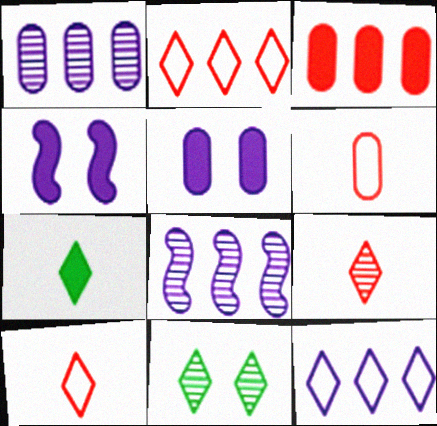[[3, 4, 7]]